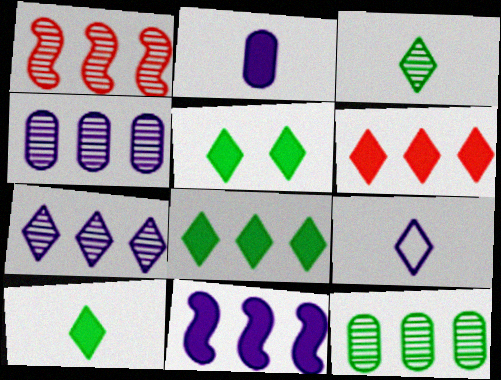[[1, 7, 12], 
[5, 8, 10]]